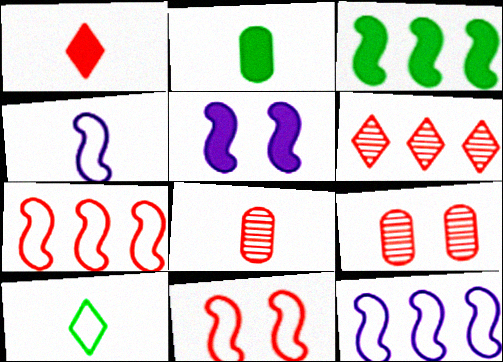[[1, 7, 9]]